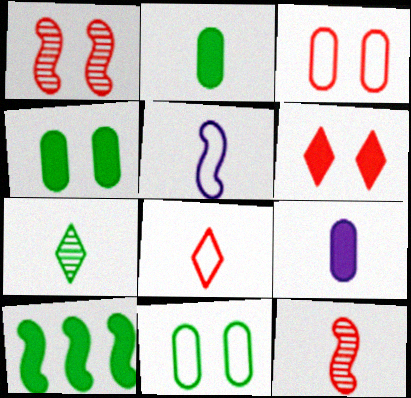[[1, 3, 6], 
[1, 5, 10], 
[6, 9, 10], 
[7, 10, 11]]